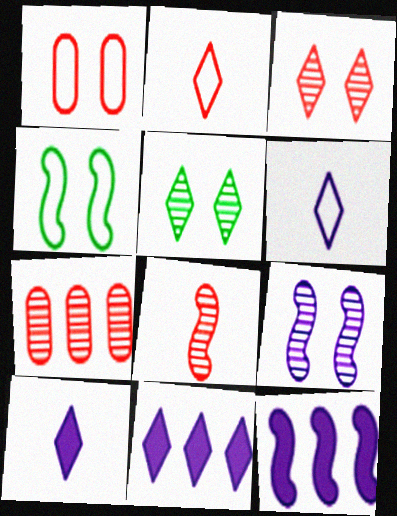[[2, 5, 11], 
[3, 7, 8], 
[4, 7, 10], 
[4, 8, 12]]